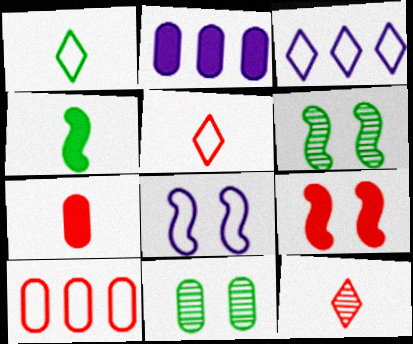[[1, 8, 10], 
[2, 5, 6], 
[3, 6, 7], 
[6, 8, 9], 
[9, 10, 12]]